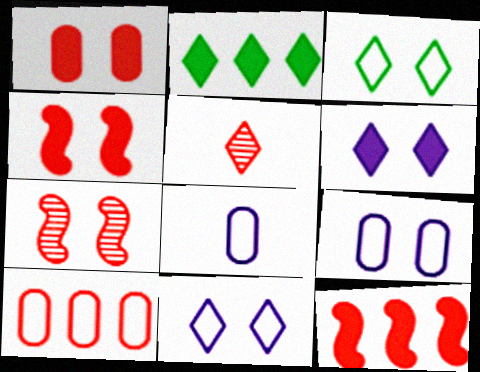[[2, 5, 11], 
[2, 7, 8], 
[4, 5, 10]]